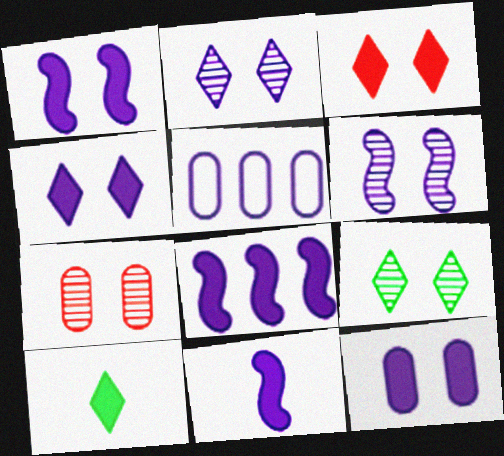[[1, 4, 12], 
[1, 8, 11], 
[2, 5, 11], 
[6, 7, 9]]